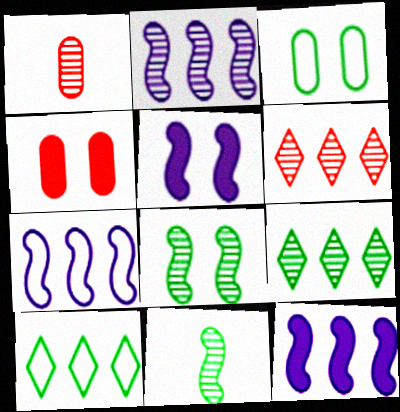[[1, 5, 10], 
[2, 7, 12]]